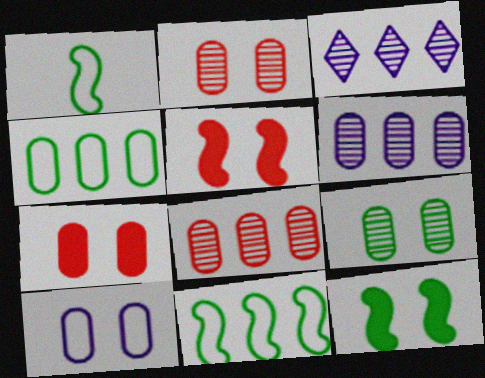[[1, 3, 7], 
[7, 9, 10]]